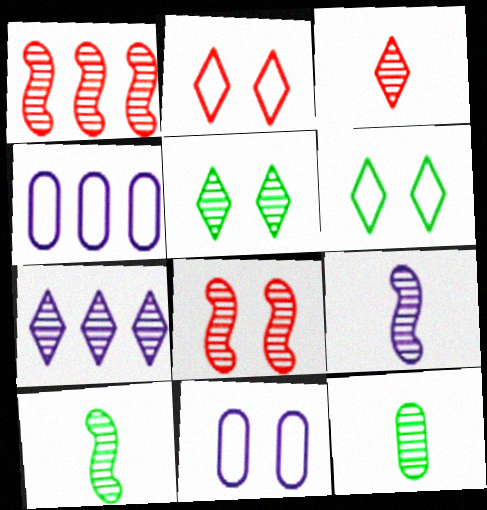[[3, 5, 7], 
[3, 9, 12], 
[7, 8, 12]]